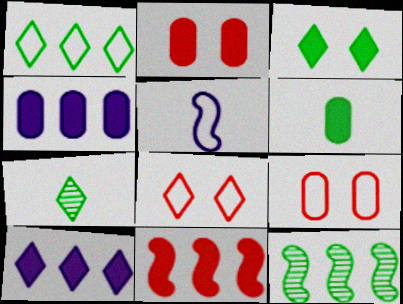[[1, 3, 7], 
[1, 5, 9], 
[2, 4, 6], 
[7, 8, 10]]